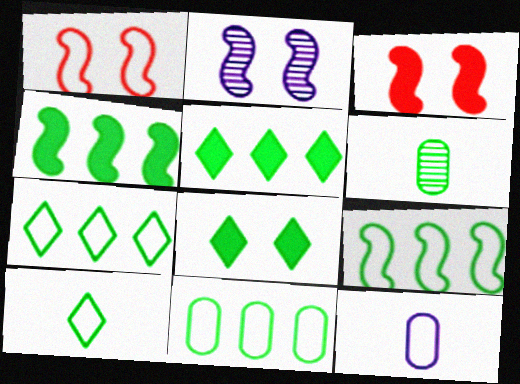[[1, 7, 12], 
[6, 8, 9], 
[7, 9, 11]]